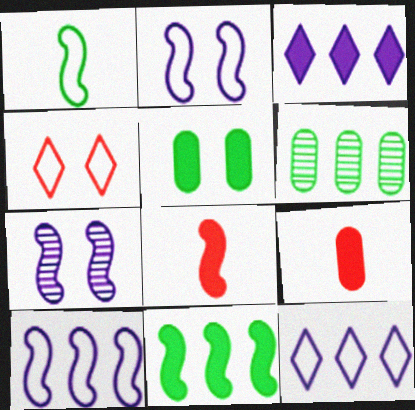[[3, 5, 8], 
[4, 5, 7]]